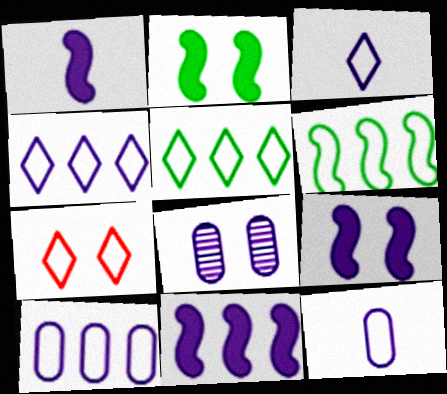[[1, 4, 8], 
[1, 9, 11], 
[2, 7, 8], 
[3, 5, 7], 
[3, 8, 11], 
[6, 7, 12]]